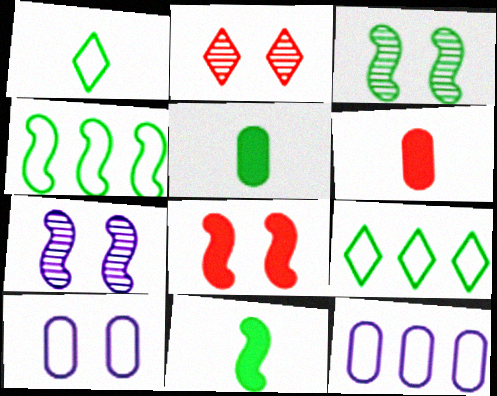[[2, 11, 12], 
[3, 4, 11], 
[3, 5, 9], 
[6, 7, 9]]